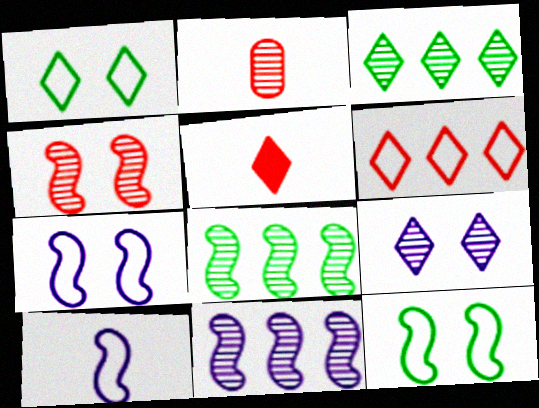[[2, 8, 9]]